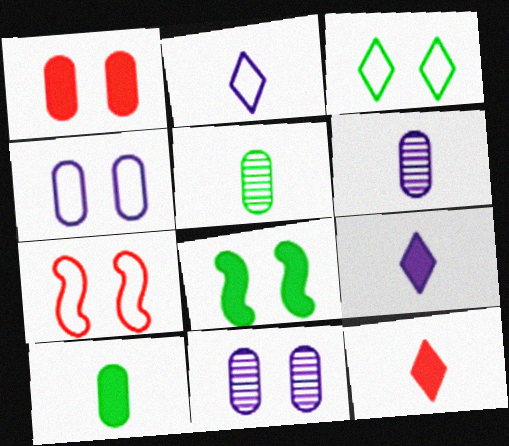[[3, 4, 7]]